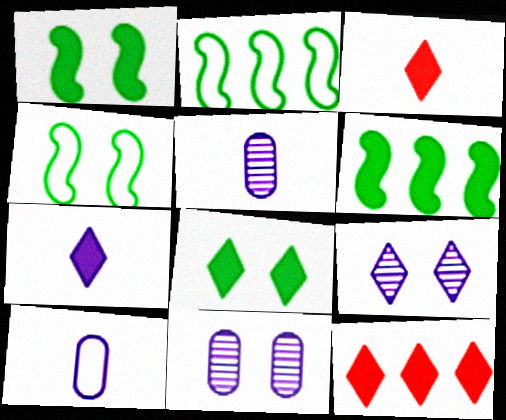[[2, 3, 11], 
[4, 5, 12], 
[7, 8, 12]]